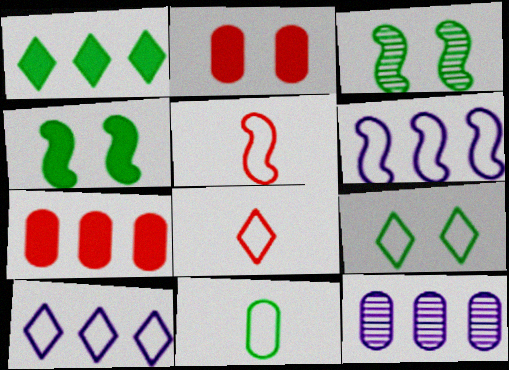[[1, 3, 11], 
[2, 11, 12], 
[4, 8, 12], 
[8, 9, 10]]